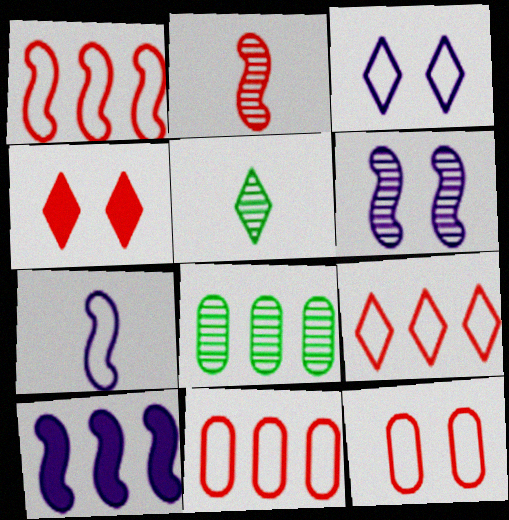[[1, 9, 11], 
[2, 4, 11], 
[4, 7, 8], 
[5, 10, 12], 
[6, 7, 10], 
[8, 9, 10]]